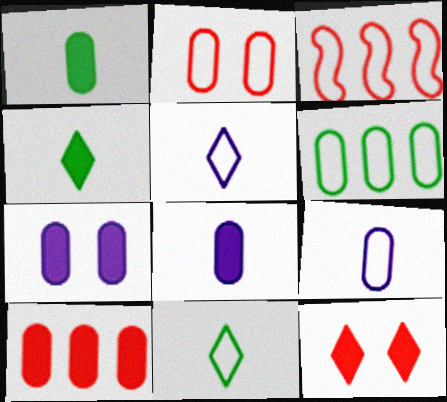[[1, 7, 10], 
[2, 6, 9]]